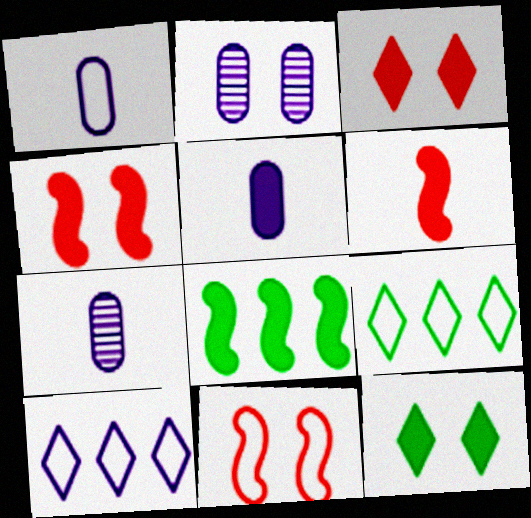[[1, 5, 7], 
[1, 9, 11], 
[2, 6, 9], 
[2, 11, 12], 
[3, 5, 8], 
[4, 7, 9]]